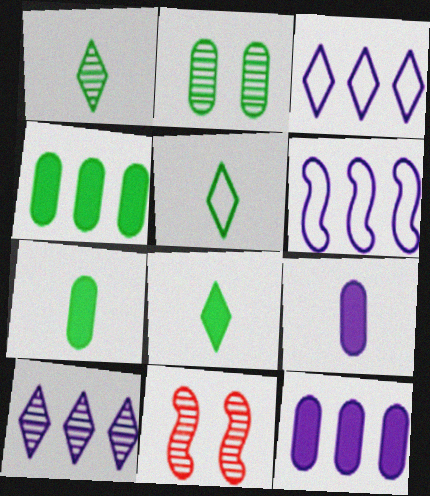[[1, 5, 8], 
[3, 7, 11], 
[5, 11, 12], 
[6, 10, 12]]